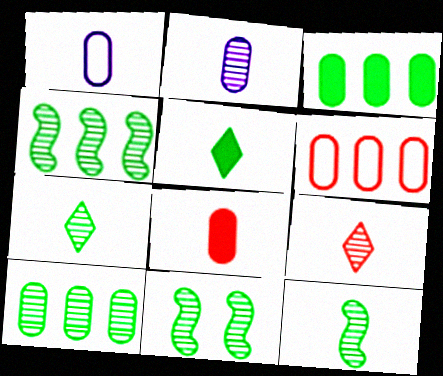[[2, 9, 12], 
[4, 11, 12], 
[7, 10, 11]]